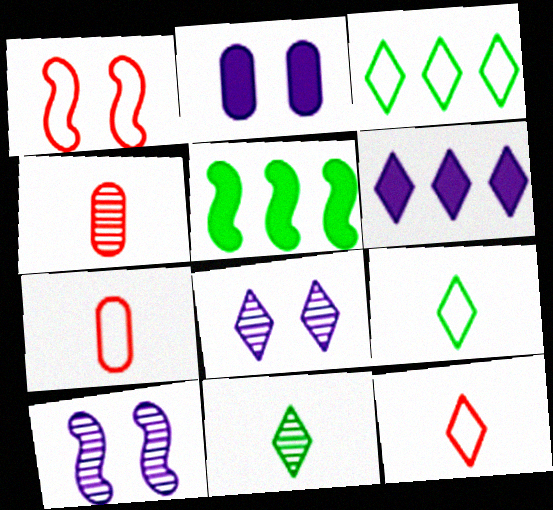[[5, 7, 8]]